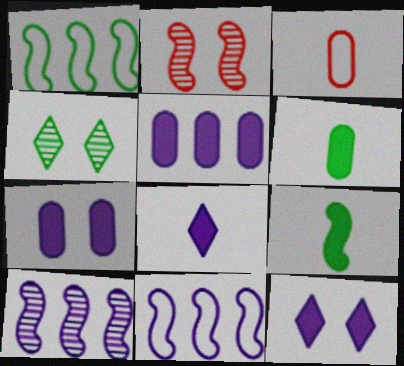[[1, 4, 6], 
[2, 9, 11]]